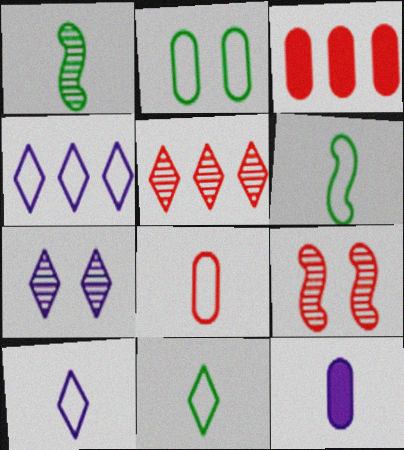[[3, 6, 7], 
[6, 8, 10]]